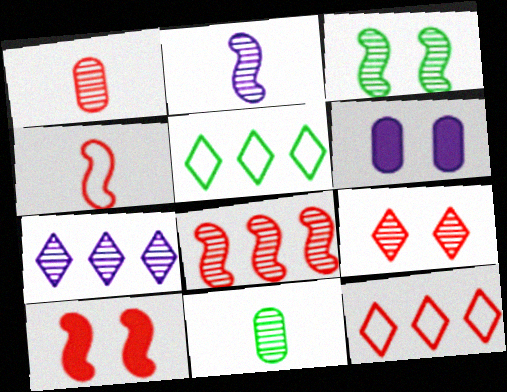[[1, 3, 7], 
[1, 8, 9], 
[1, 10, 12], 
[2, 3, 8], 
[4, 8, 10]]